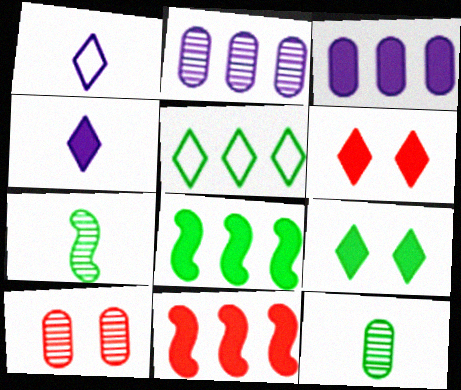[[1, 8, 10], 
[2, 5, 11], 
[2, 10, 12]]